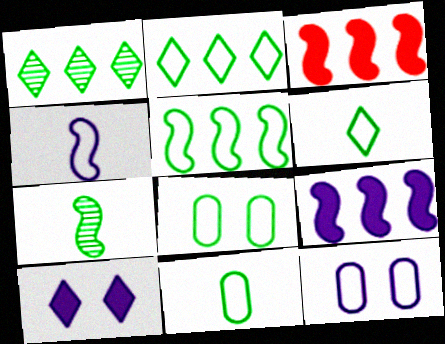[[5, 6, 8]]